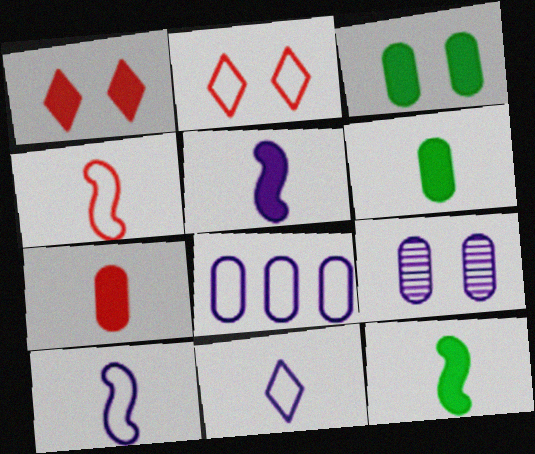[]